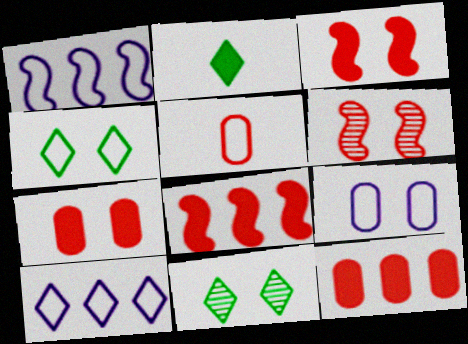[[1, 4, 5], 
[3, 9, 11]]